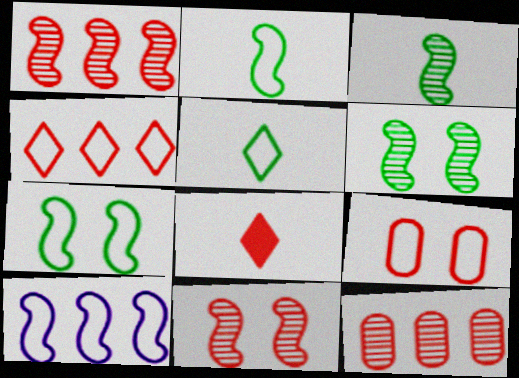[[1, 8, 9], 
[5, 9, 10]]